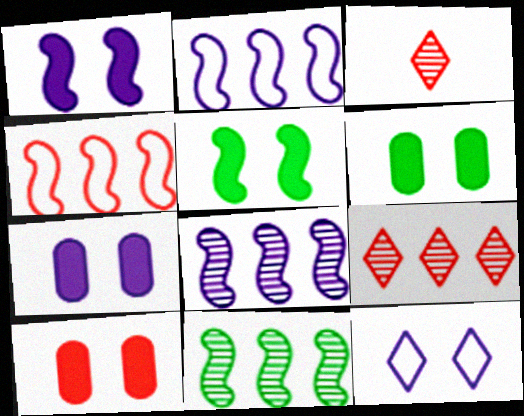[[2, 3, 6], 
[3, 4, 10], 
[6, 7, 10]]